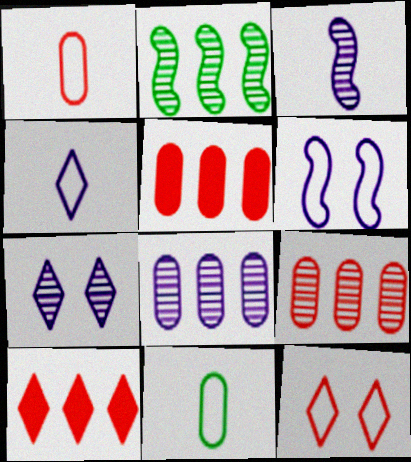[[3, 7, 8]]